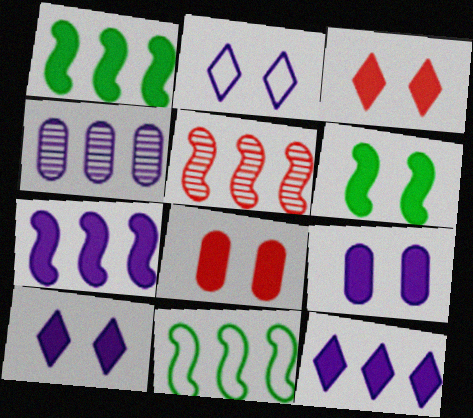[[3, 6, 9], 
[5, 7, 11], 
[6, 8, 10]]